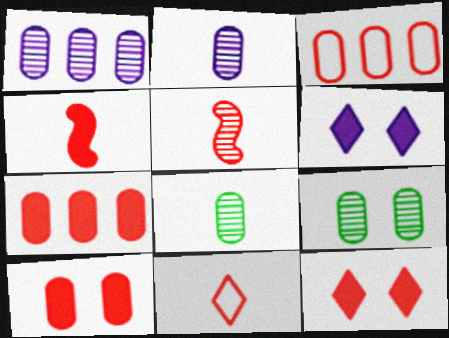[[3, 5, 12], 
[4, 7, 12]]